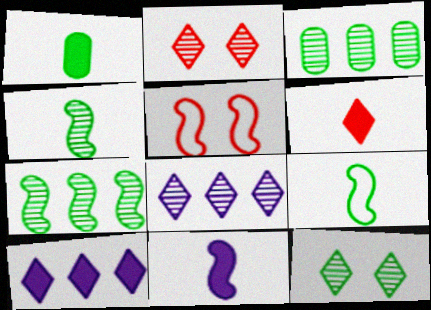[[1, 5, 8], 
[1, 6, 11], 
[3, 4, 12], 
[5, 7, 11]]